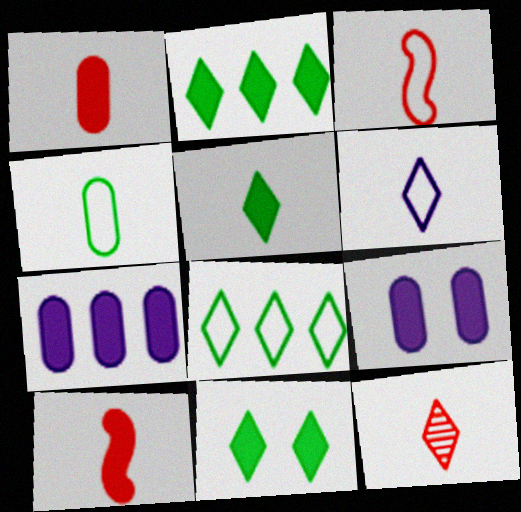[[1, 3, 12], 
[2, 5, 11], 
[2, 9, 10], 
[3, 4, 6], 
[5, 6, 12], 
[7, 10, 11]]